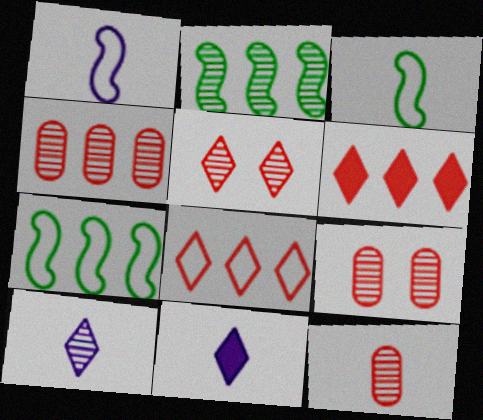[[2, 9, 10], 
[3, 11, 12], 
[4, 9, 12], 
[7, 9, 11]]